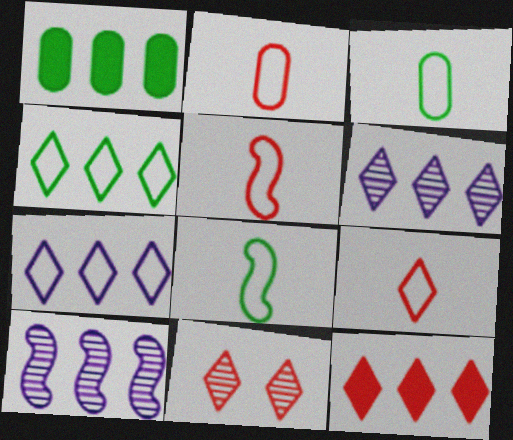[[2, 5, 9], 
[4, 6, 12], 
[9, 11, 12]]